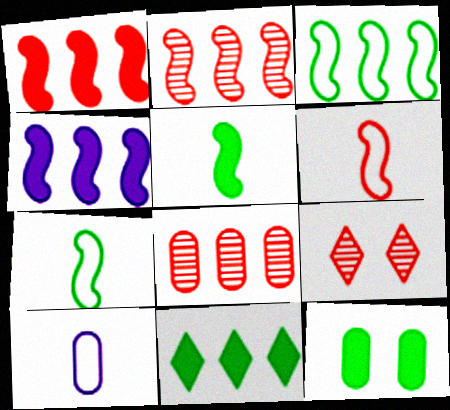[[2, 3, 4], 
[5, 11, 12], 
[8, 10, 12]]